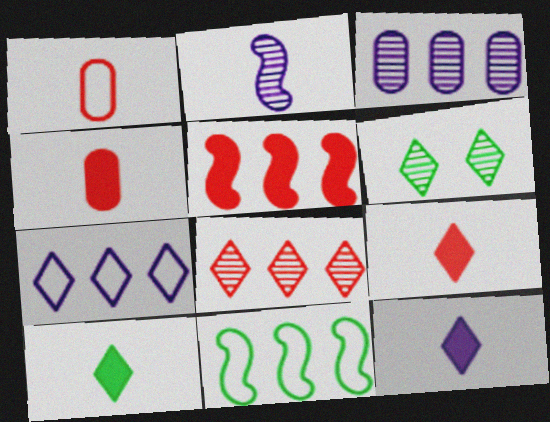[[1, 2, 10], 
[6, 7, 9], 
[9, 10, 12]]